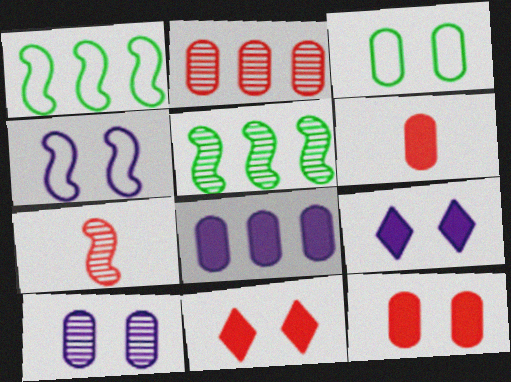[[3, 10, 12], 
[4, 9, 10]]